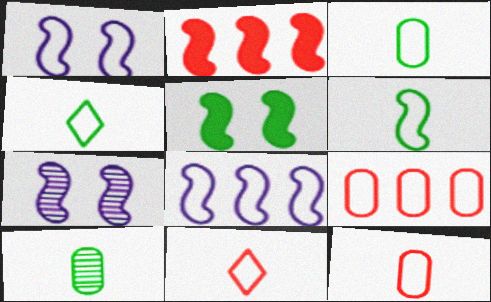[[1, 4, 9], 
[2, 6, 7], 
[3, 4, 6]]